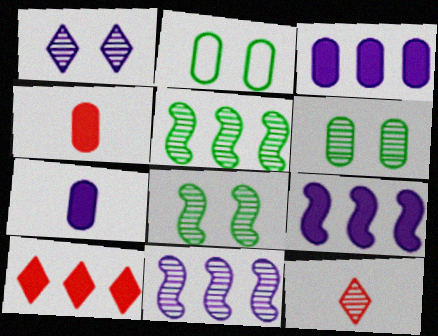[[2, 9, 12], 
[6, 11, 12]]